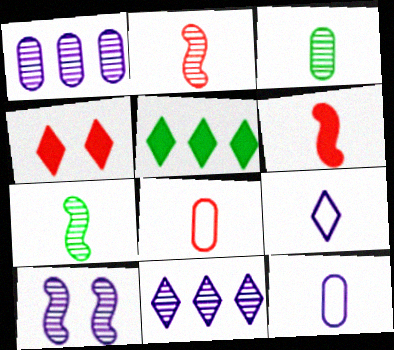[[3, 6, 9], 
[5, 8, 10]]